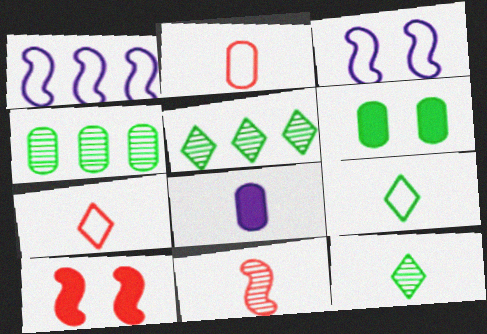[[8, 9, 11]]